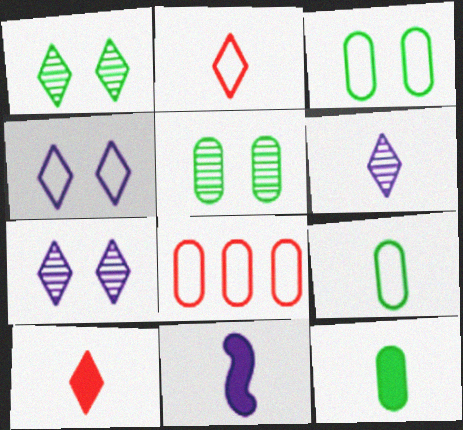[[1, 8, 11], 
[10, 11, 12]]